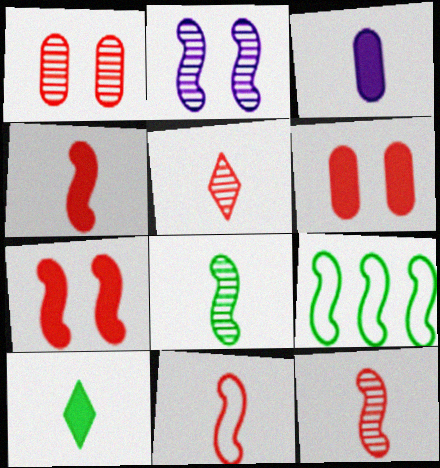[[2, 4, 9], 
[3, 4, 10], 
[4, 11, 12]]